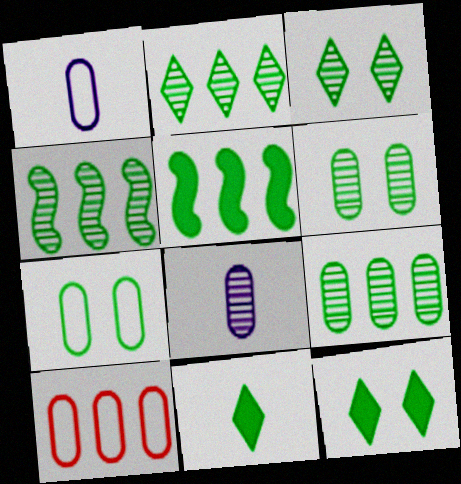[[1, 7, 10], 
[2, 4, 9], 
[4, 7, 11]]